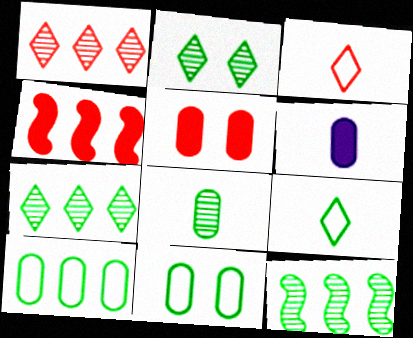[[2, 8, 12]]